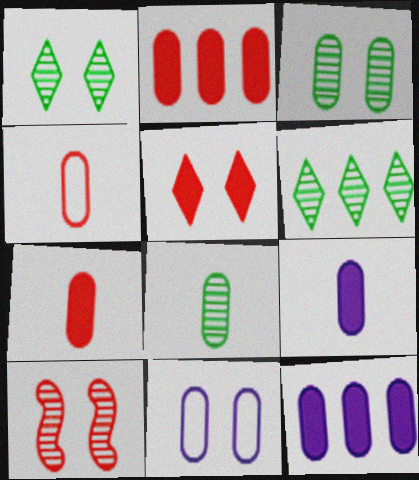[[2, 8, 11], 
[3, 4, 12], 
[4, 8, 9]]